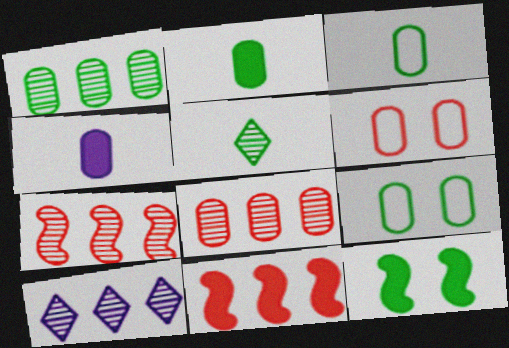[[1, 2, 9], 
[1, 4, 6], 
[1, 7, 10], 
[4, 8, 9]]